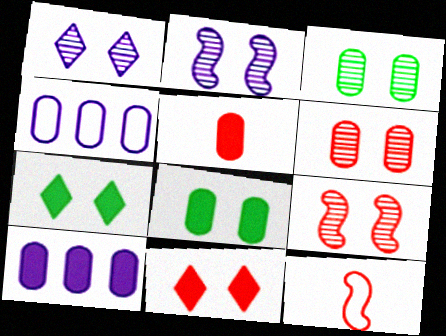[[1, 3, 9], 
[3, 4, 5], 
[5, 8, 10]]